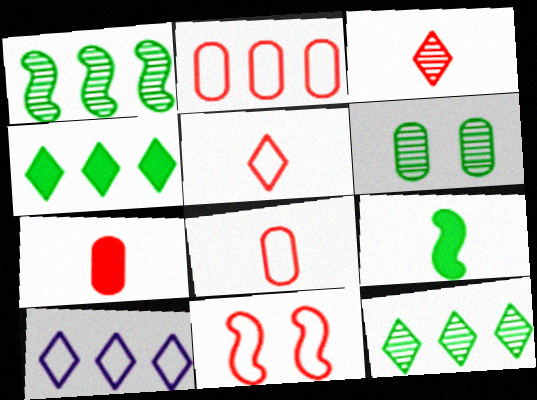[[2, 5, 11]]